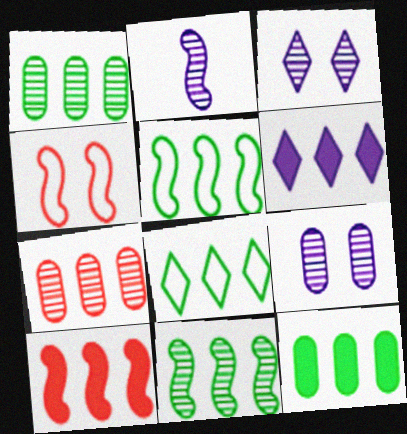[[5, 6, 7], 
[6, 10, 12], 
[8, 11, 12]]